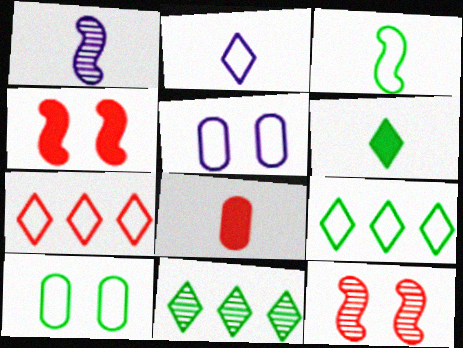[[3, 5, 7], 
[3, 9, 10], 
[7, 8, 12]]